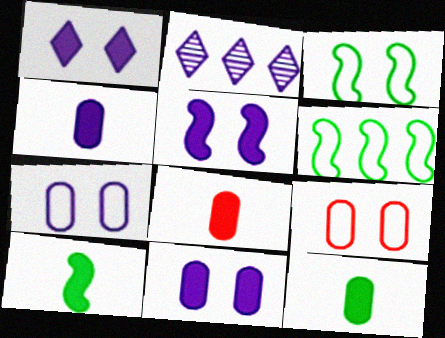[[1, 5, 11], 
[2, 3, 8], 
[2, 9, 10], 
[4, 8, 12]]